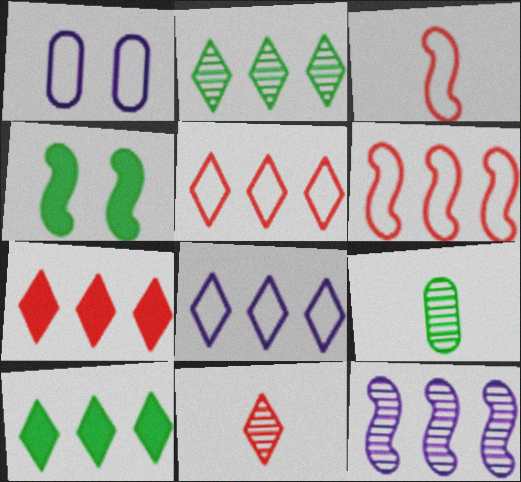[[2, 7, 8], 
[3, 4, 12]]